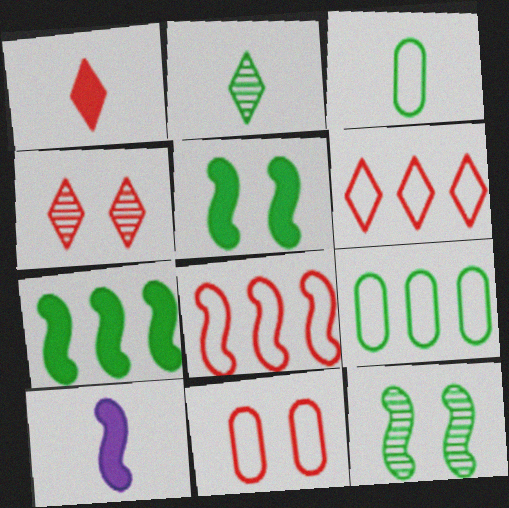[[1, 4, 6], 
[2, 5, 9], 
[4, 9, 10], 
[8, 10, 12]]